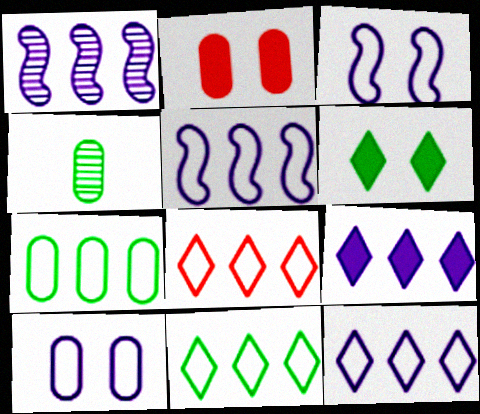[[5, 7, 8], 
[8, 11, 12]]